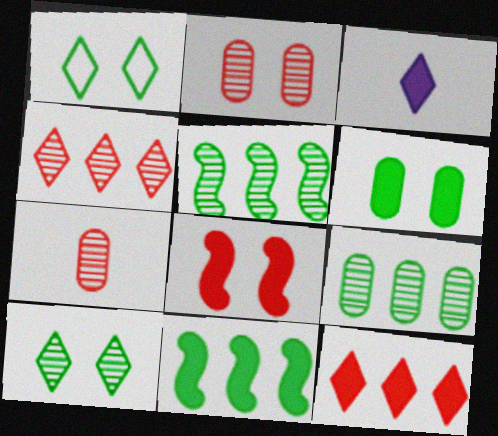[[1, 3, 4]]